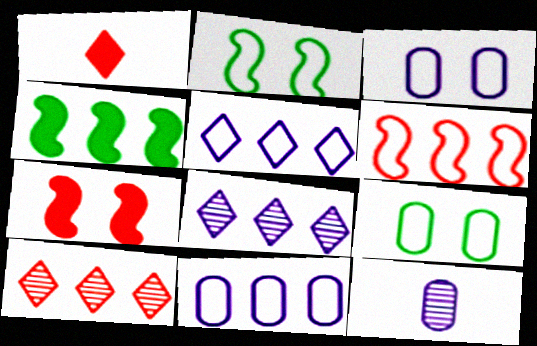[[4, 10, 11]]